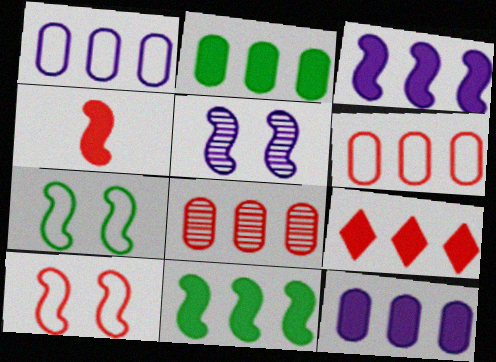[[1, 2, 8], 
[2, 3, 9], 
[9, 11, 12]]